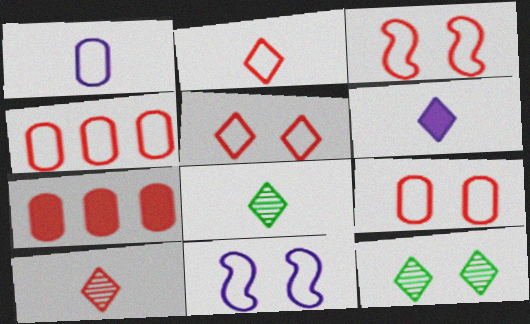[[2, 3, 4], 
[2, 6, 8], 
[3, 5, 9], 
[3, 7, 10], 
[7, 8, 11]]